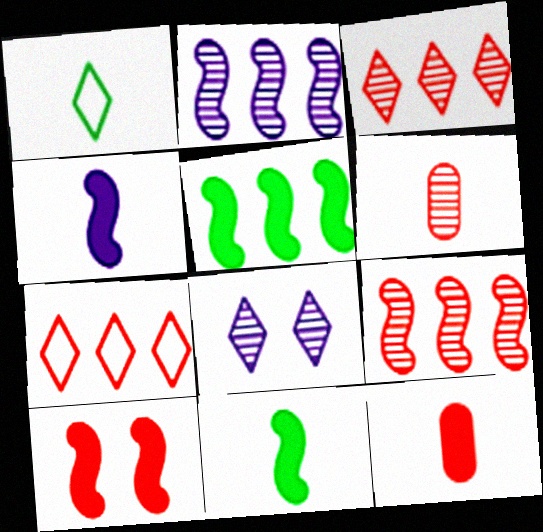[[1, 4, 6], 
[4, 5, 10], 
[6, 7, 10]]